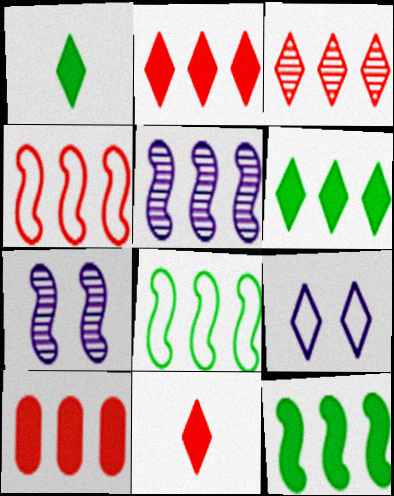[[1, 3, 9], 
[3, 4, 10], 
[4, 5, 12]]